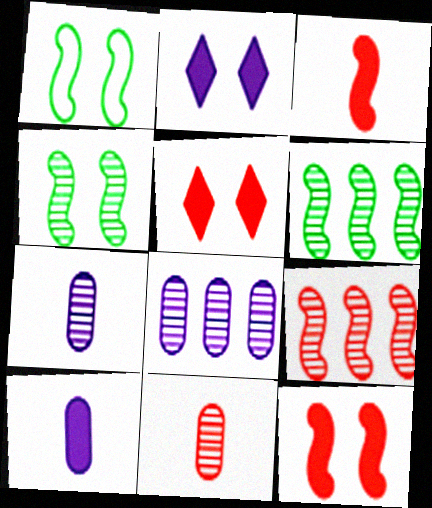[]